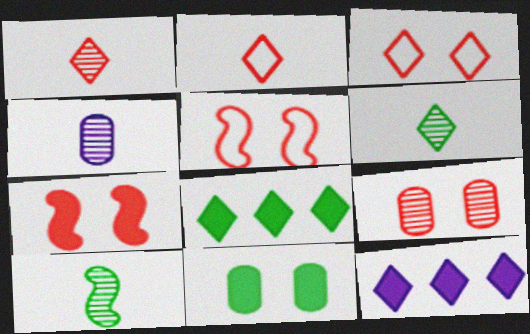[[1, 4, 10], 
[3, 6, 12], 
[3, 7, 9], 
[4, 5, 8]]